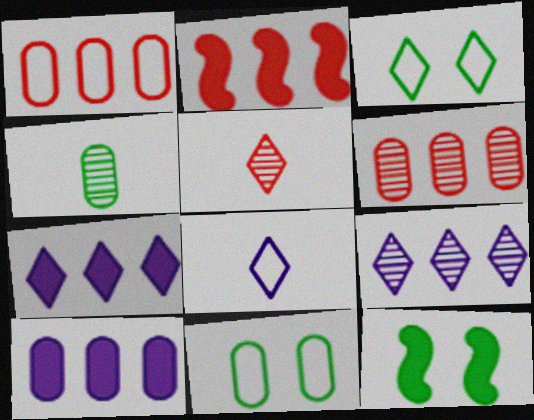[[3, 5, 7], 
[6, 8, 12]]